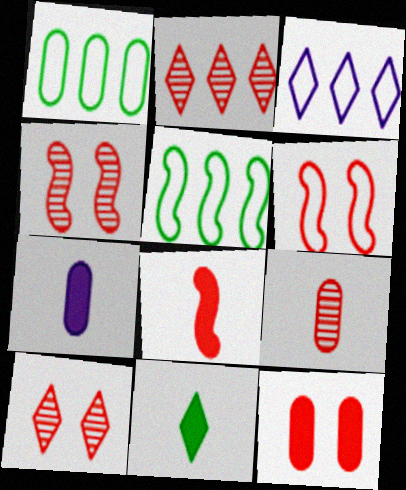[[2, 4, 9], 
[3, 10, 11], 
[5, 7, 10], 
[6, 10, 12], 
[7, 8, 11]]